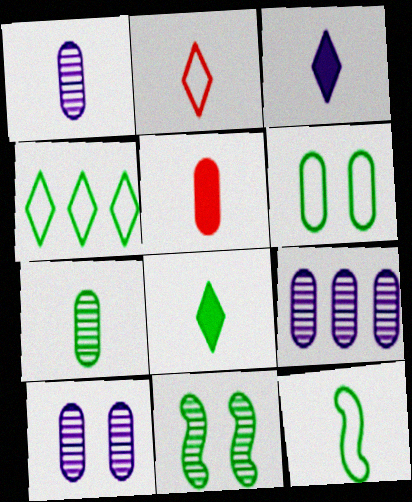[[1, 9, 10], 
[4, 6, 12], 
[5, 6, 9], 
[7, 8, 12]]